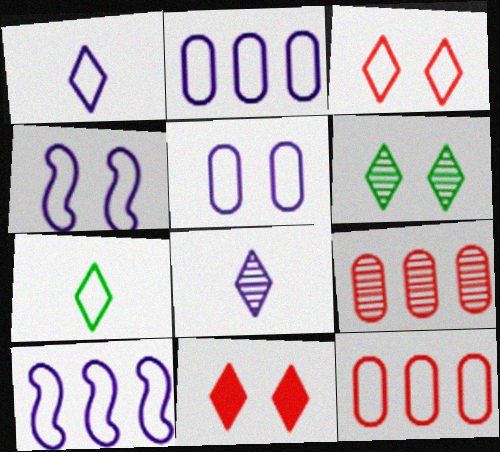[[1, 2, 4], 
[1, 5, 10], 
[4, 7, 12]]